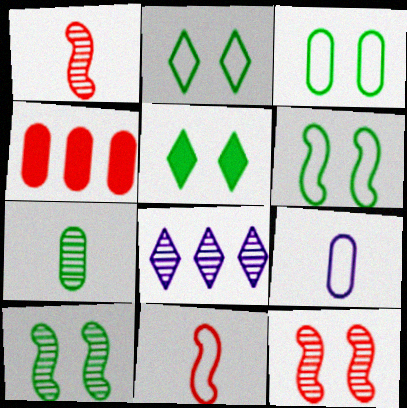[[2, 3, 6], 
[3, 5, 10], 
[7, 8, 12]]